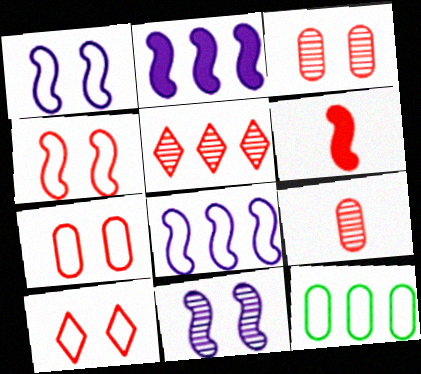[[2, 5, 12], 
[4, 7, 10], 
[5, 6, 7]]